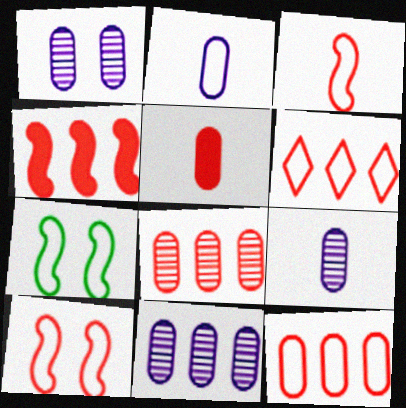[[1, 9, 11], 
[2, 6, 7], 
[4, 6, 8]]